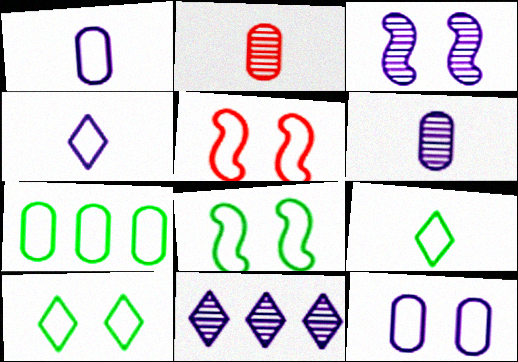[[3, 6, 11], 
[4, 5, 7], 
[5, 10, 12], 
[7, 8, 9]]